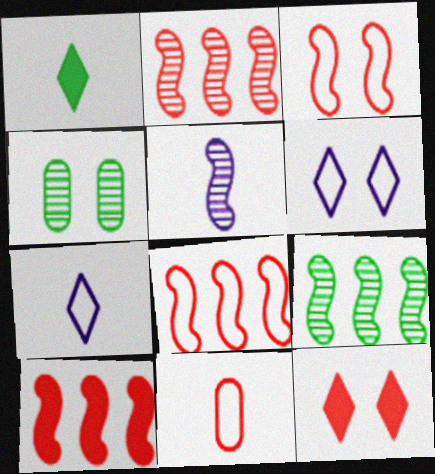[[1, 5, 11], 
[2, 8, 10], 
[2, 11, 12], 
[4, 7, 10]]